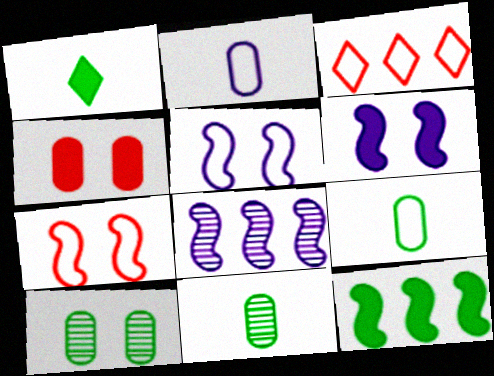[[3, 5, 9], 
[3, 6, 11]]